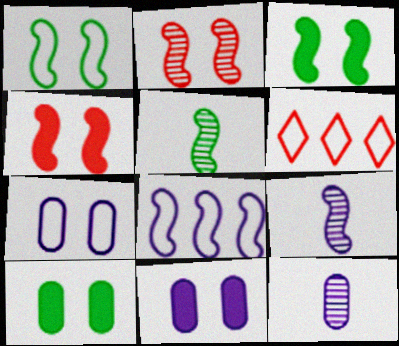[[3, 6, 12], 
[4, 5, 8], 
[5, 6, 11], 
[6, 9, 10]]